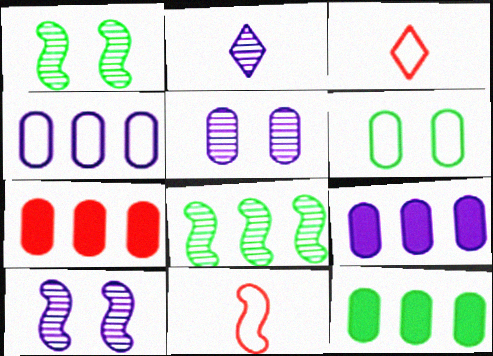[[1, 3, 9], 
[3, 10, 12], 
[7, 9, 12]]